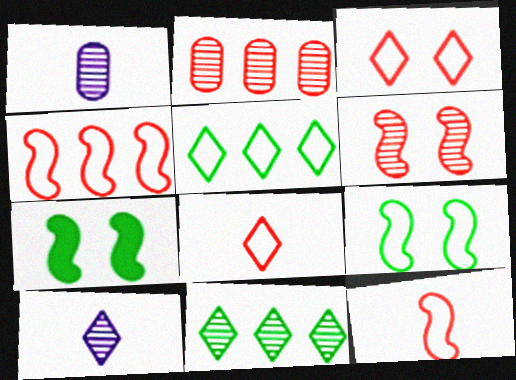[[1, 6, 11]]